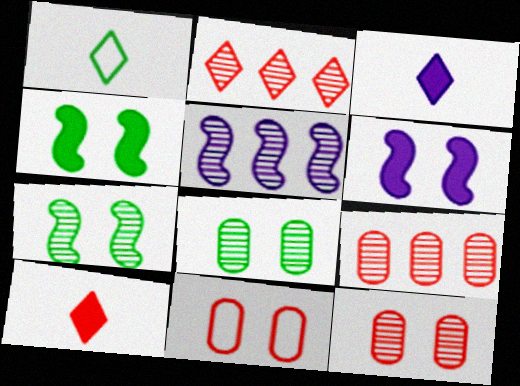[[1, 6, 9]]